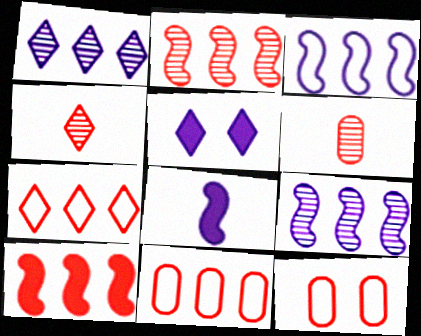[[4, 10, 12]]